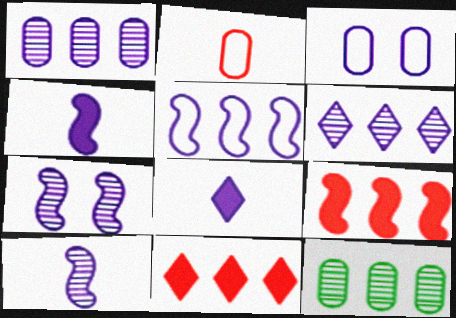[[3, 4, 6], 
[4, 5, 7], 
[5, 11, 12]]